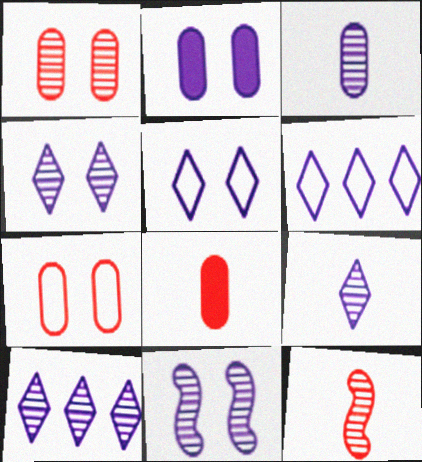[[2, 5, 11], 
[3, 10, 11], 
[4, 9, 10]]